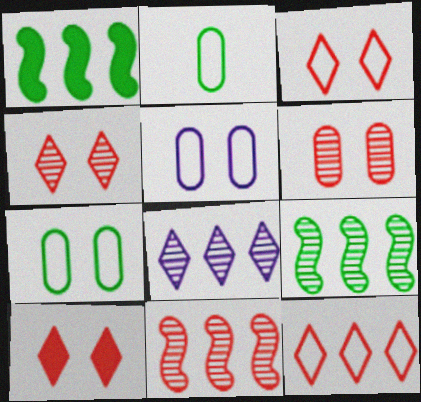[[3, 4, 10]]